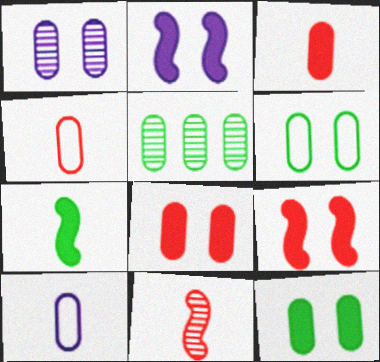[[1, 6, 8], 
[5, 8, 10]]